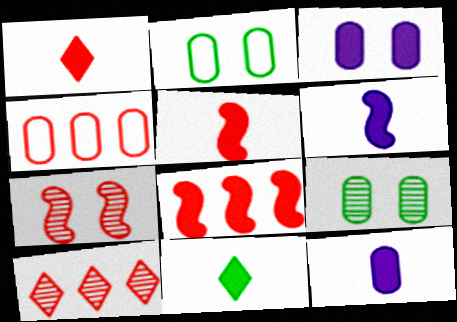[[1, 4, 7], 
[2, 6, 10], 
[3, 8, 11], 
[4, 8, 10], 
[4, 9, 12], 
[5, 11, 12]]